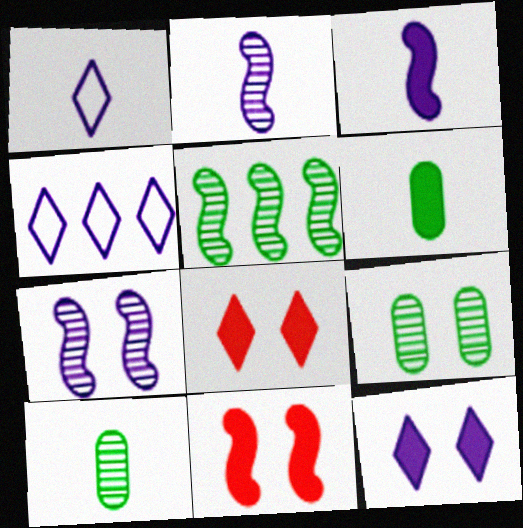[[4, 10, 11]]